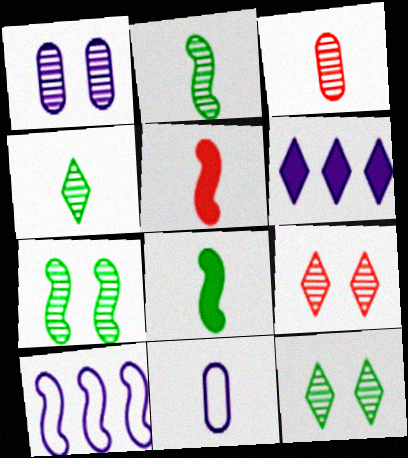[[1, 7, 9], 
[4, 5, 11], 
[5, 7, 10]]